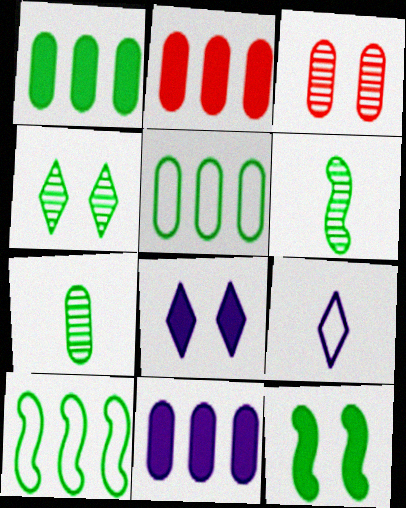[[1, 2, 11], 
[6, 10, 12]]